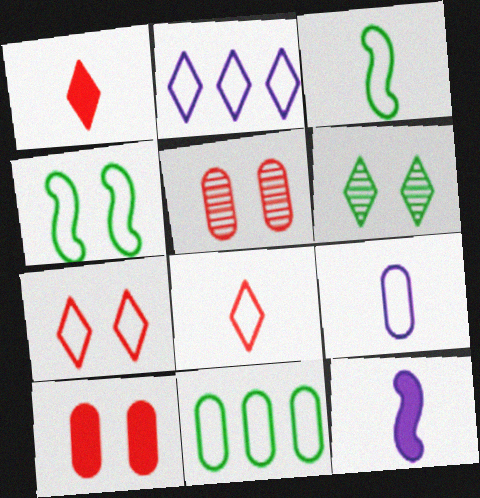[[1, 2, 6], 
[3, 8, 9]]